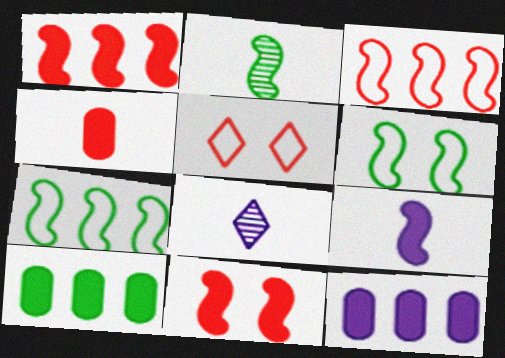[[2, 5, 12]]